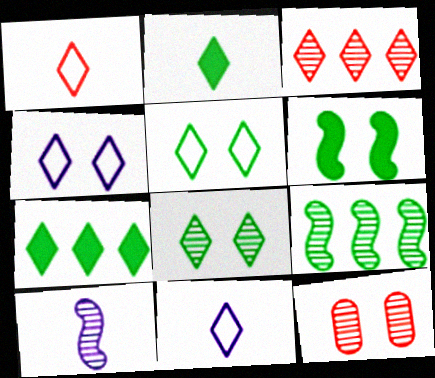[[2, 3, 4], 
[4, 6, 12]]